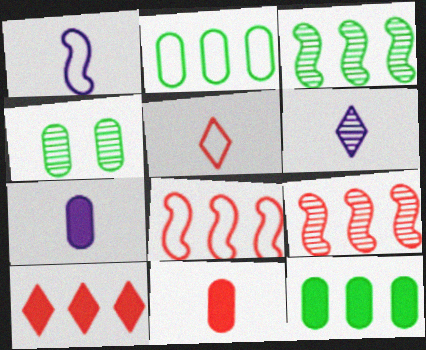[[1, 4, 10], 
[1, 6, 7], 
[4, 6, 9]]